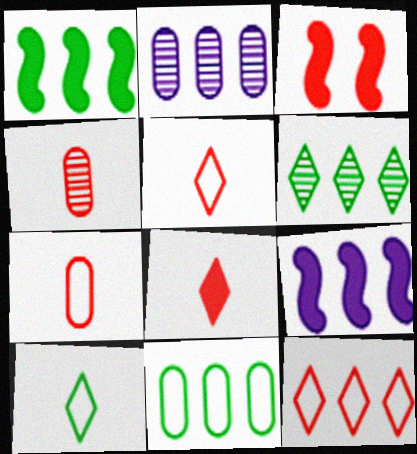[[1, 2, 12], 
[1, 6, 11], 
[2, 3, 10], 
[3, 4, 12]]